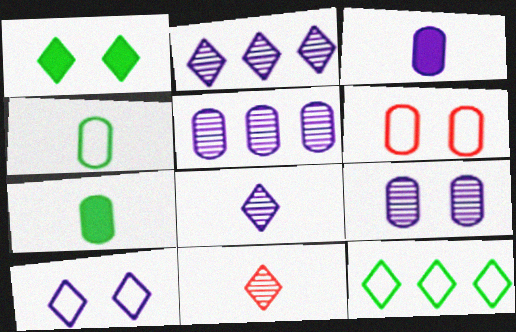[[5, 6, 7]]